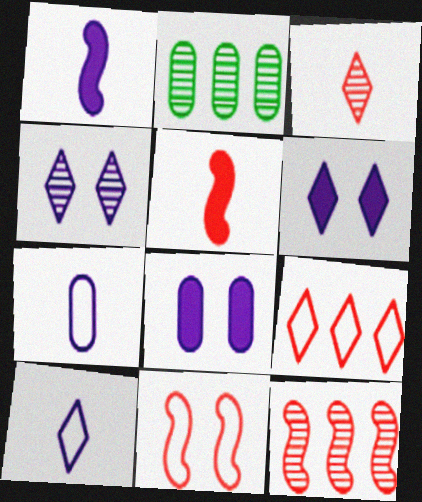[[5, 11, 12]]